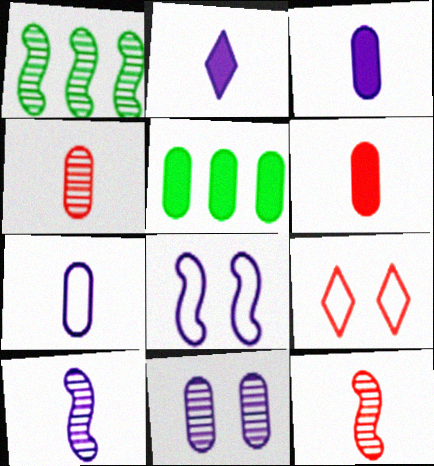[[1, 3, 9], 
[2, 7, 10], 
[5, 9, 10]]